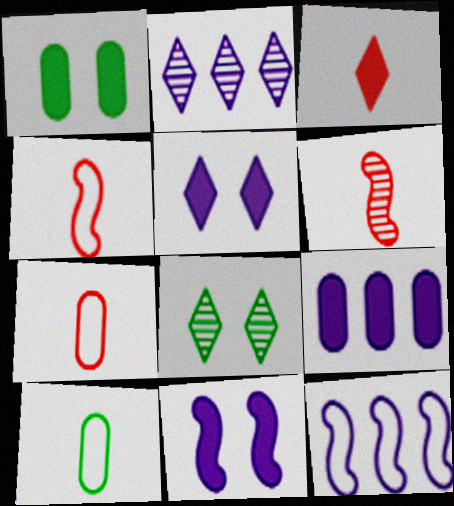[[1, 2, 4], 
[2, 9, 12], 
[3, 6, 7], 
[4, 8, 9]]